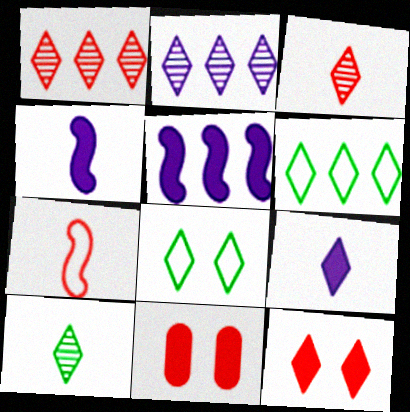[[1, 7, 11], 
[1, 8, 9]]